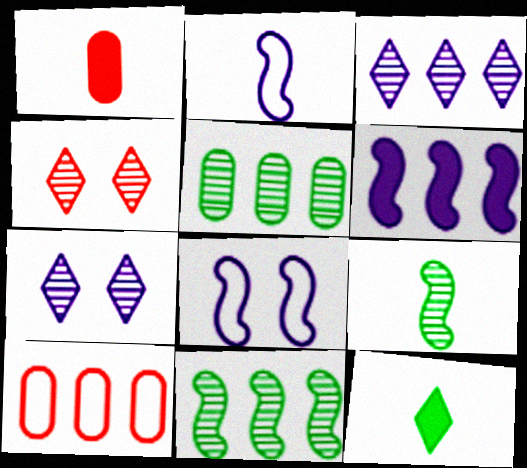[]